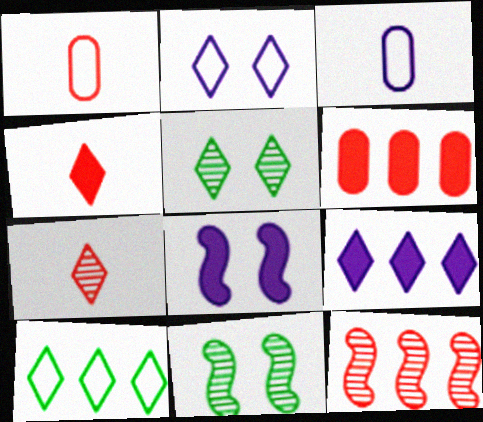[[1, 9, 11]]